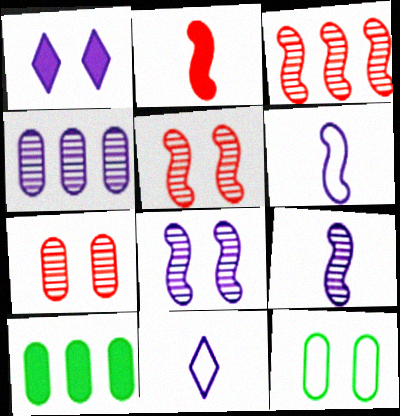[[1, 2, 10], 
[1, 4, 6], 
[1, 5, 12], 
[5, 10, 11]]